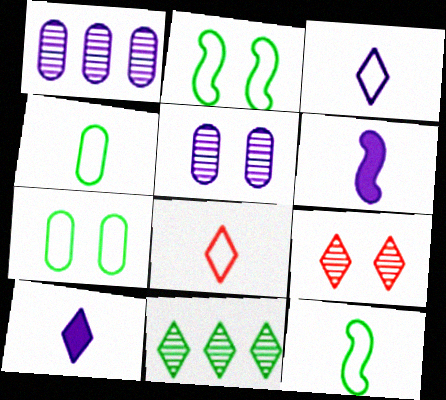[]